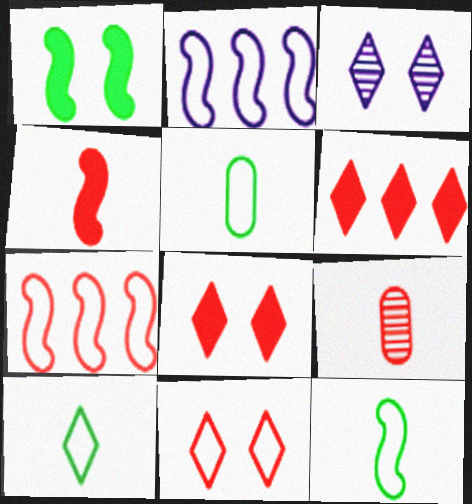[[2, 5, 11], 
[3, 6, 10], 
[5, 10, 12], 
[7, 8, 9]]